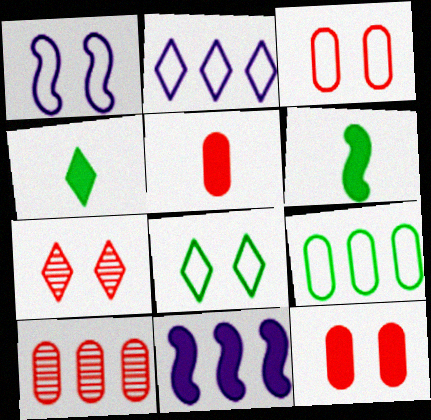[[1, 3, 8], 
[1, 4, 10], 
[2, 4, 7], 
[3, 5, 10], 
[4, 11, 12]]